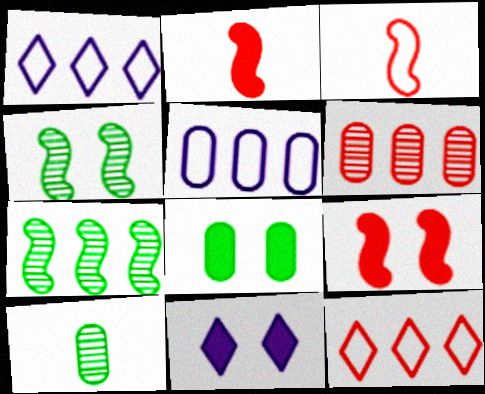[[1, 9, 10], 
[8, 9, 11]]